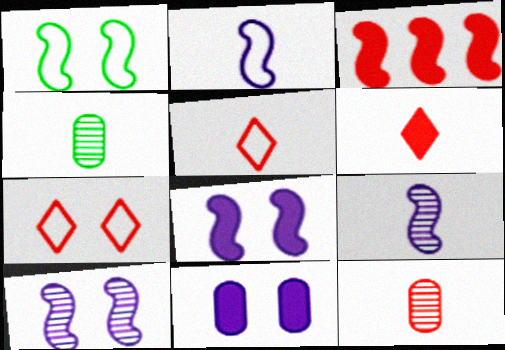[[1, 3, 9], 
[2, 4, 6], 
[3, 7, 12]]